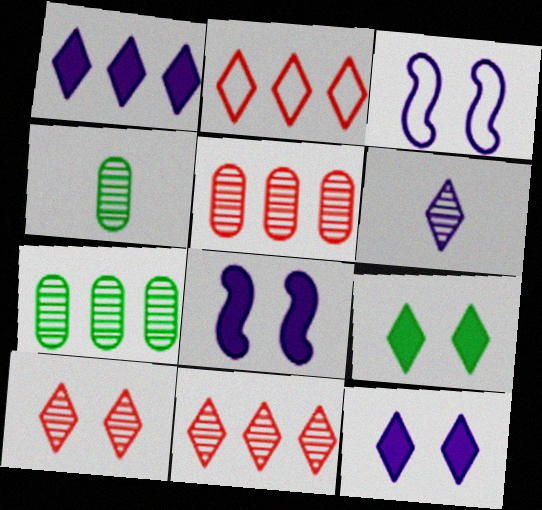[[2, 4, 8], 
[2, 6, 9]]